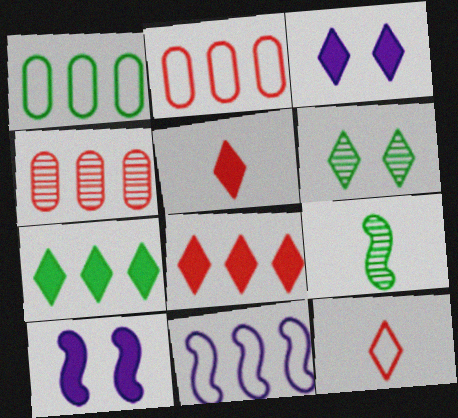[[2, 3, 9], 
[3, 5, 7], 
[4, 7, 11]]